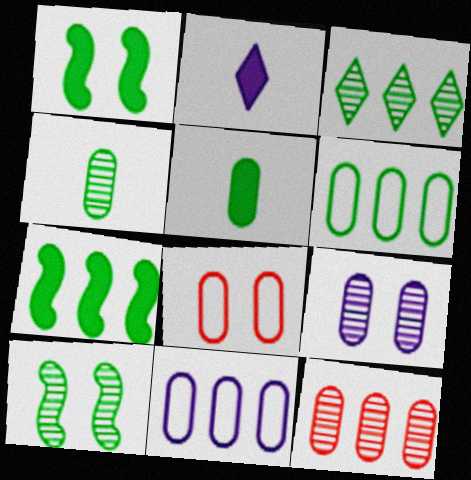[[3, 4, 10], 
[3, 6, 7], 
[4, 9, 12]]